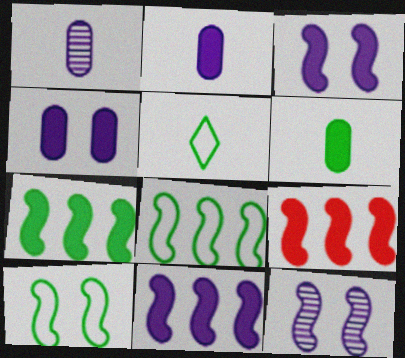[[7, 9, 11]]